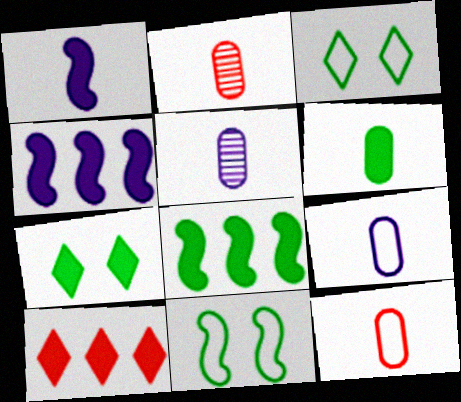[[2, 3, 4], 
[2, 6, 9], 
[5, 6, 12], 
[5, 10, 11], 
[6, 7, 8]]